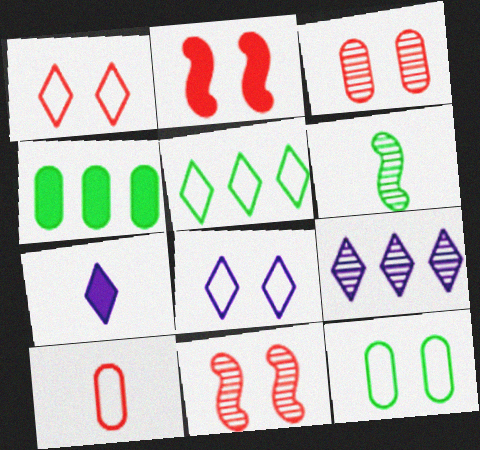[[1, 2, 3], 
[2, 4, 7], 
[3, 6, 9], 
[6, 7, 10], 
[7, 8, 9]]